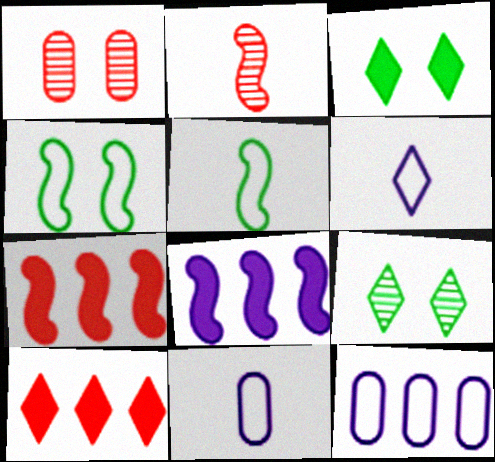[[2, 3, 12], 
[2, 4, 8], 
[6, 9, 10], 
[7, 9, 11]]